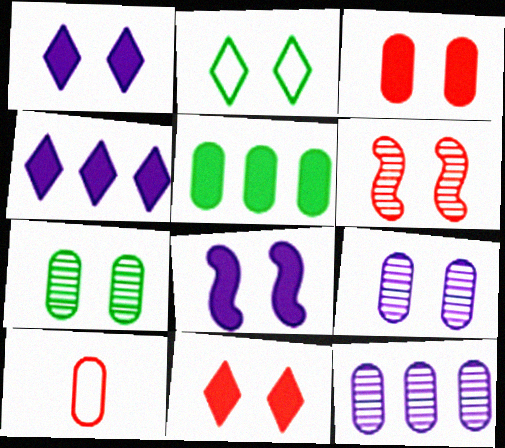[[5, 9, 10]]